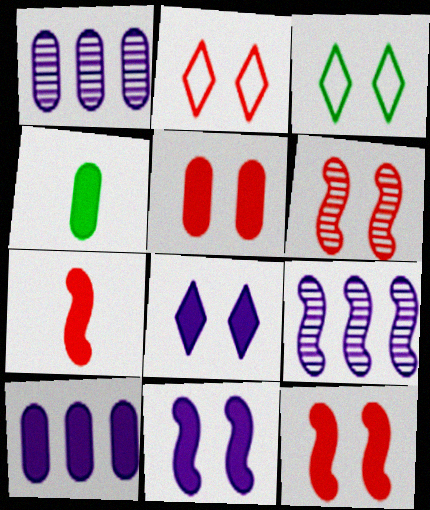[[1, 3, 7], 
[2, 4, 9], 
[2, 5, 6], 
[4, 5, 10]]